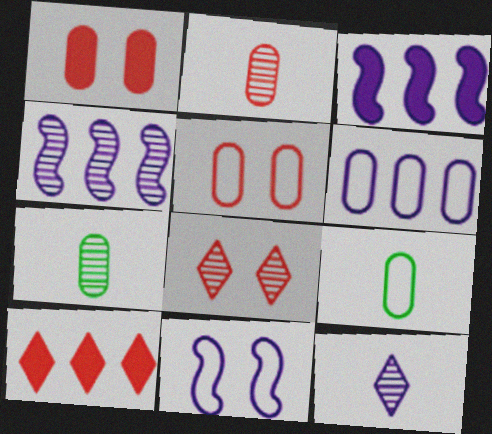[[1, 6, 7], 
[3, 8, 9], 
[4, 7, 8], 
[5, 6, 9], 
[7, 10, 11]]